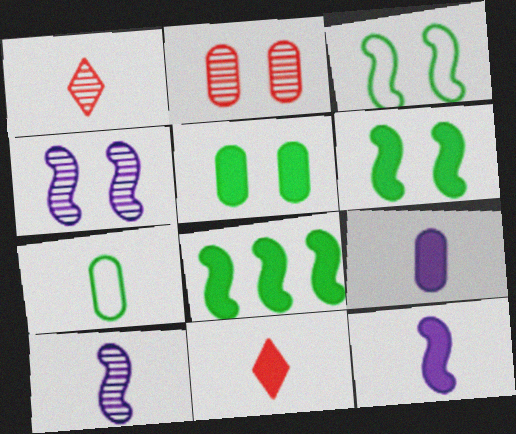[[1, 7, 12], 
[7, 10, 11]]